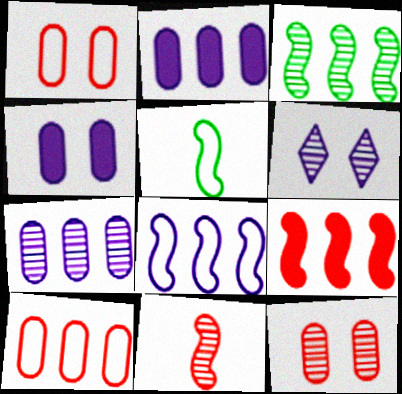[[3, 8, 9]]